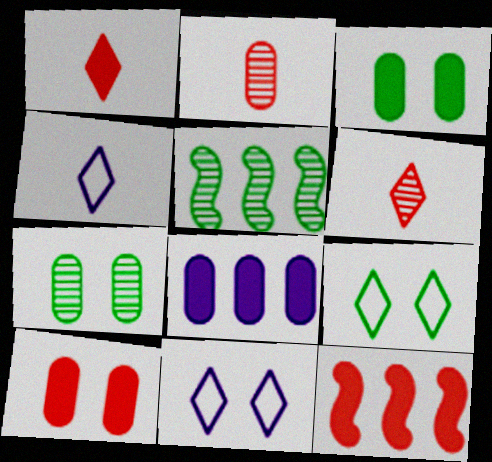[[1, 10, 12], 
[4, 5, 10], 
[4, 7, 12]]